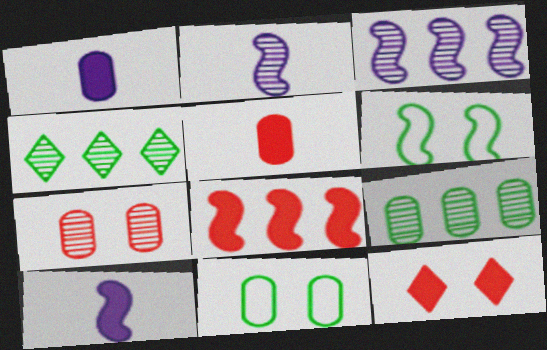[[2, 4, 7], 
[2, 6, 8], 
[5, 8, 12]]